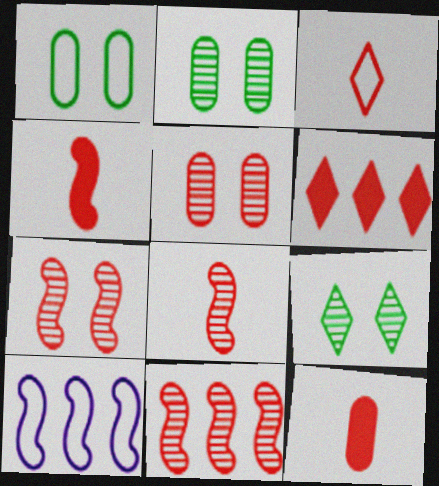[[1, 3, 10], 
[3, 8, 12], 
[7, 8, 11], 
[9, 10, 12]]